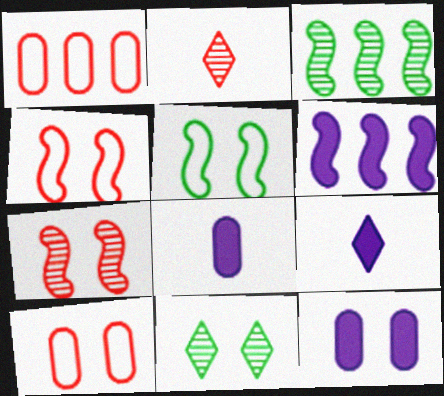[[3, 9, 10], 
[4, 11, 12], 
[6, 9, 12]]